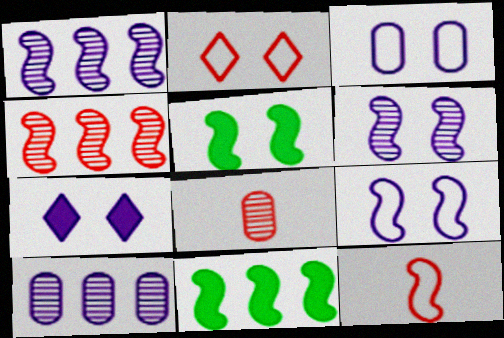[[1, 5, 12], 
[3, 6, 7], 
[6, 11, 12]]